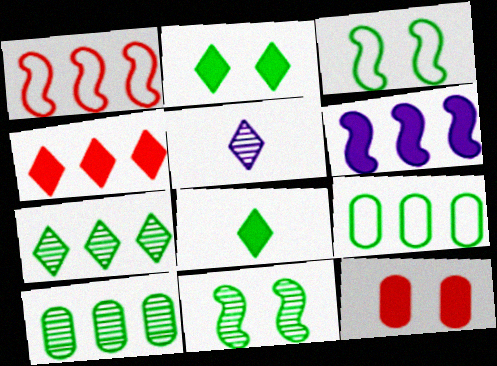[[3, 8, 10], 
[6, 8, 12], 
[8, 9, 11]]